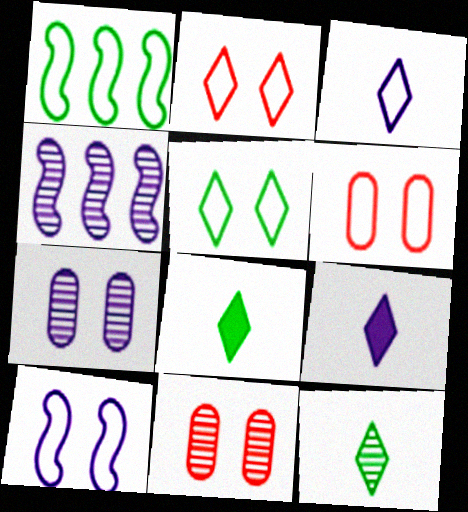[[1, 3, 6], 
[1, 9, 11], 
[4, 6, 8], 
[4, 11, 12], 
[5, 6, 10]]